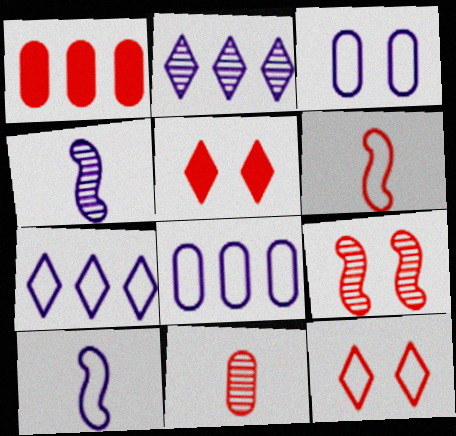[[3, 7, 10]]